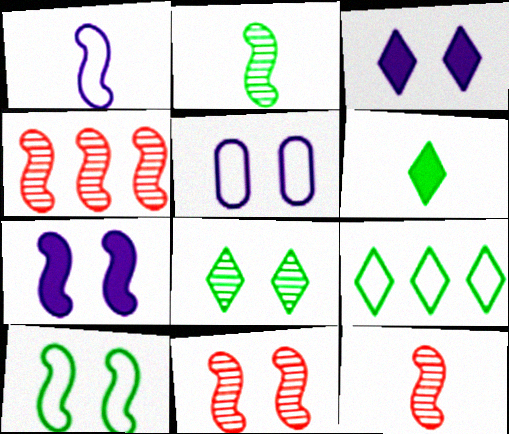[[4, 5, 6], 
[4, 11, 12], 
[6, 8, 9], 
[7, 10, 11]]